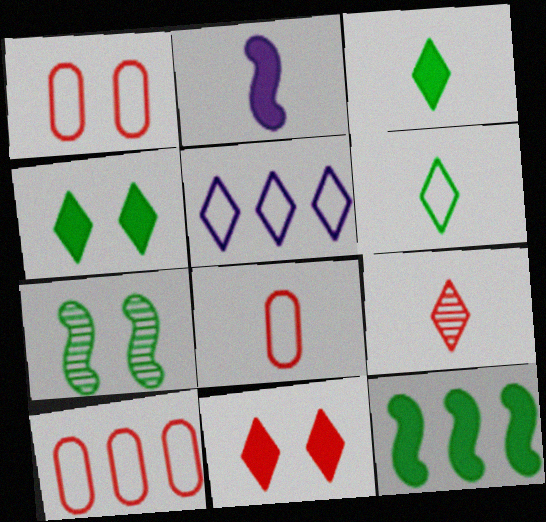[[1, 8, 10], 
[4, 5, 9]]